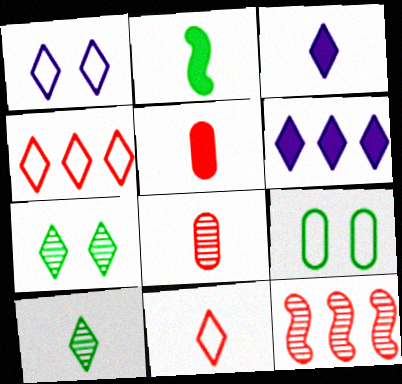[[2, 3, 5], 
[3, 4, 7], 
[3, 9, 12], 
[3, 10, 11], 
[6, 7, 11]]